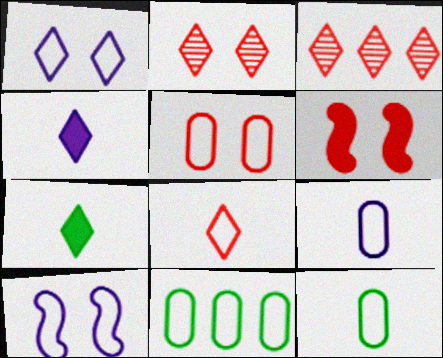[[1, 3, 7], 
[2, 5, 6], 
[5, 9, 11], 
[8, 10, 11]]